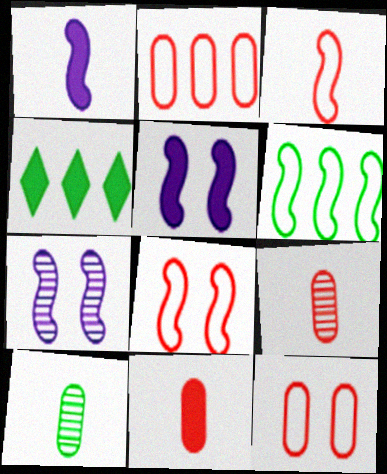[[4, 5, 11]]